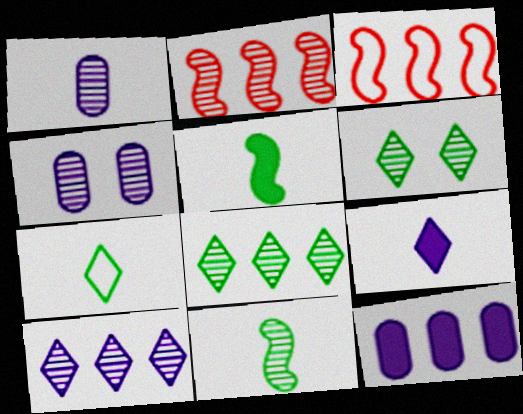[[1, 2, 6], 
[3, 8, 12]]